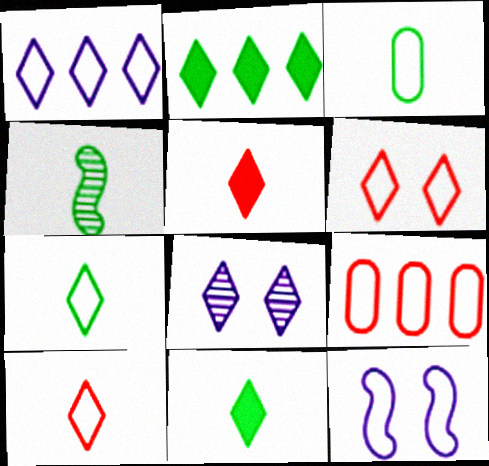[[1, 6, 7], 
[2, 8, 10], 
[3, 4, 11], 
[7, 9, 12]]